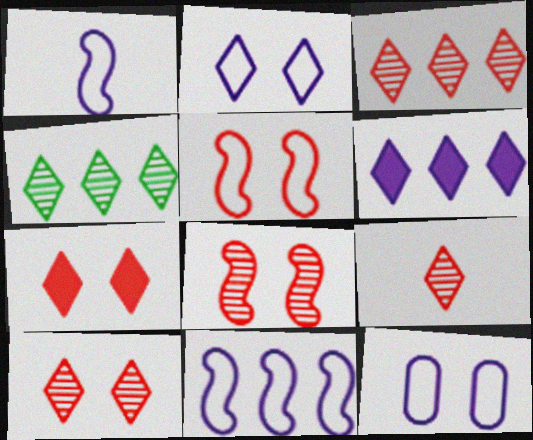[[3, 9, 10]]